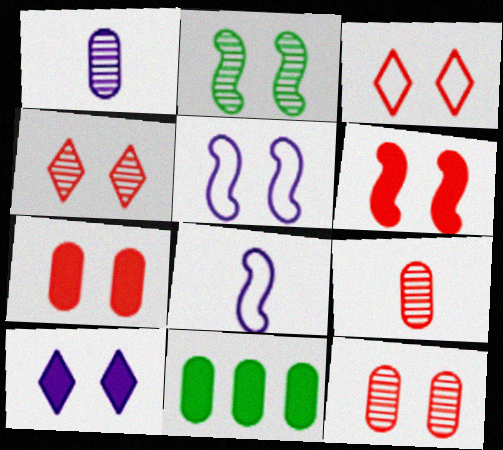[[2, 5, 6], 
[3, 6, 12], 
[4, 8, 11]]